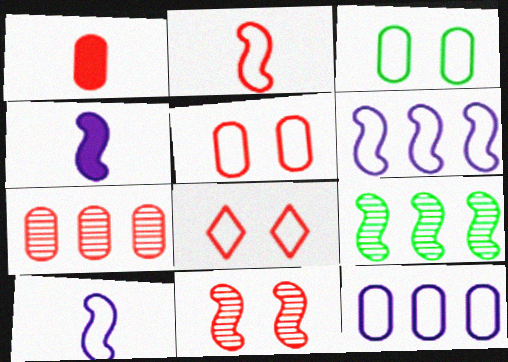[[1, 5, 7]]